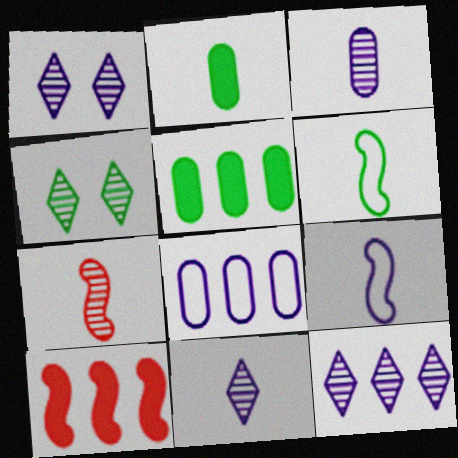[[1, 11, 12], 
[4, 5, 6]]